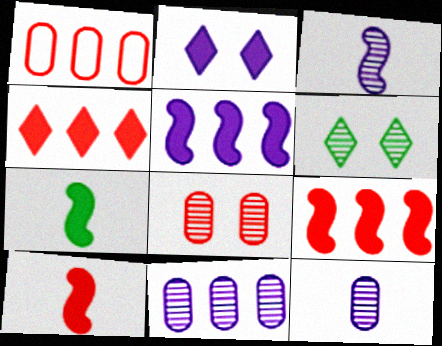[]